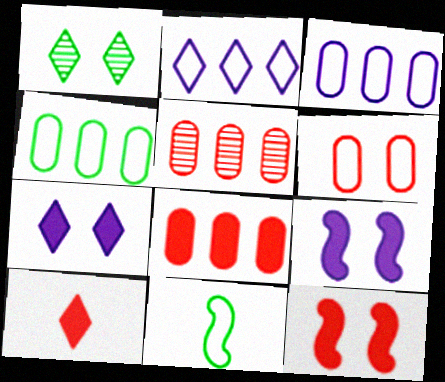[[1, 2, 10], 
[1, 6, 9], 
[2, 6, 11], 
[5, 7, 11], 
[8, 10, 12]]